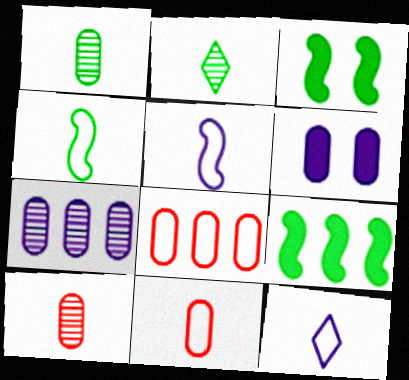[[1, 6, 8], 
[4, 11, 12]]